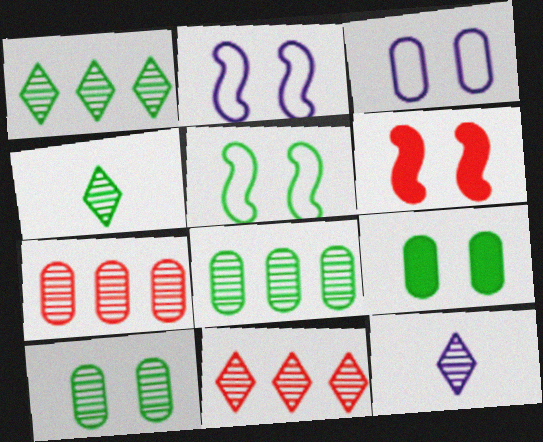[]